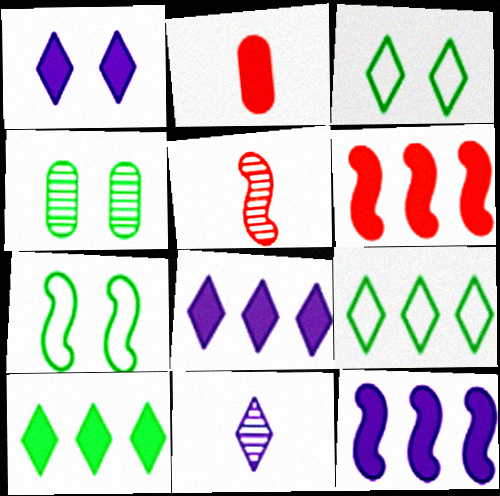[[5, 7, 12]]